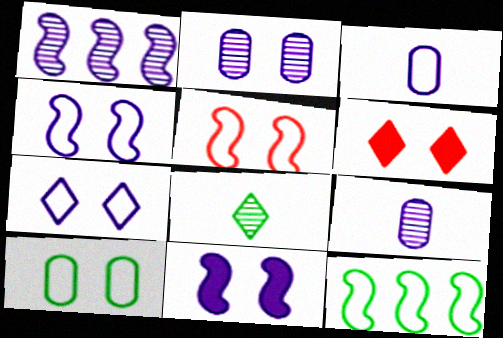[[2, 7, 11], 
[5, 7, 10], 
[6, 9, 12]]